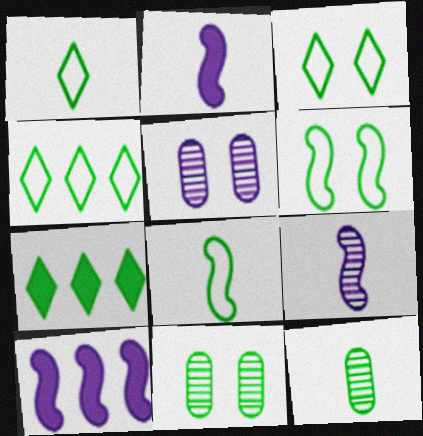[[1, 3, 4], 
[6, 7, 12], 
[7, 8, 11]]